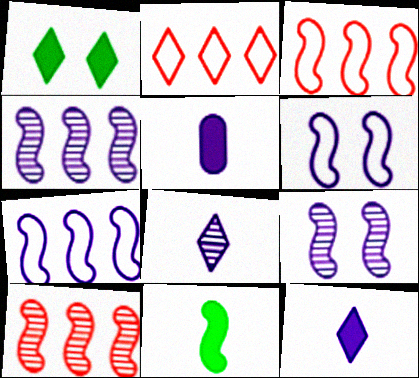[[1, 2, 8], 
[3, 9, 11], 
[6, 10, 11]]